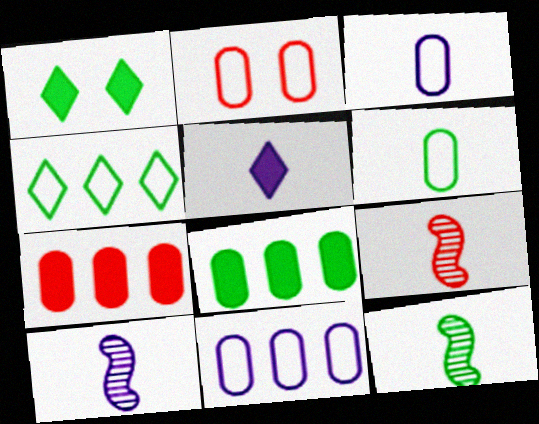[[1, 9, 11], 
[2, 6, 11], 
[3, 5, 10], 
[5, 6, 9], 
[9, 10, 12]]